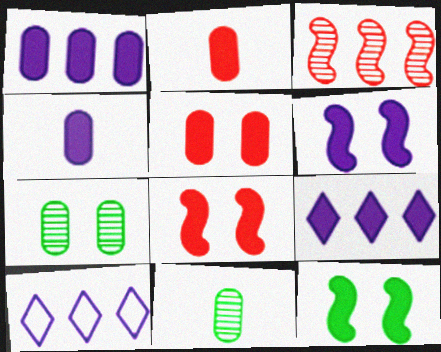[[2, 9, 12], 
[4, 6, 9], 
[6, 8, 12], 
[8, 10, 11]]